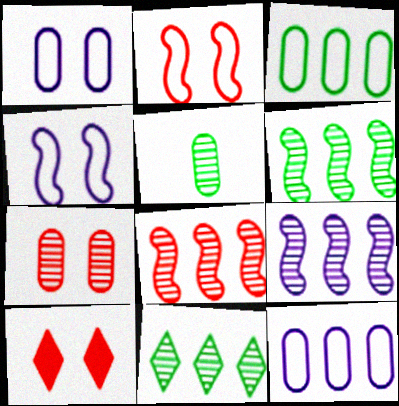[[2, 7, 10], 
[6, 8, 9]]